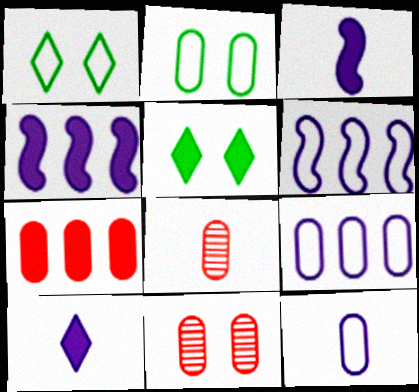[[1, 4, 8], 
[3, 5, 7], 
[5, 6, 8]]